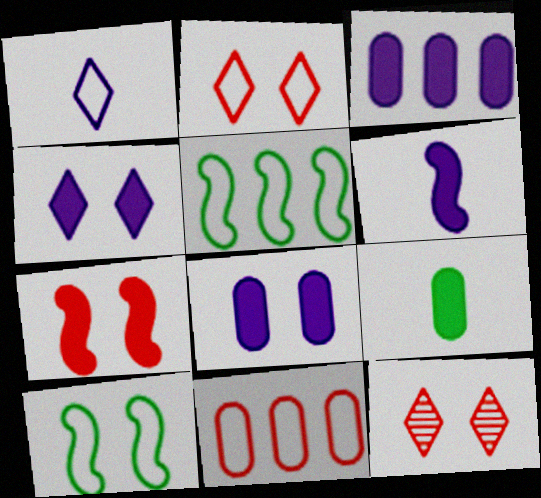[[1, 10, 11], 
[3, 4, 6], 
[8, 10, 12]]